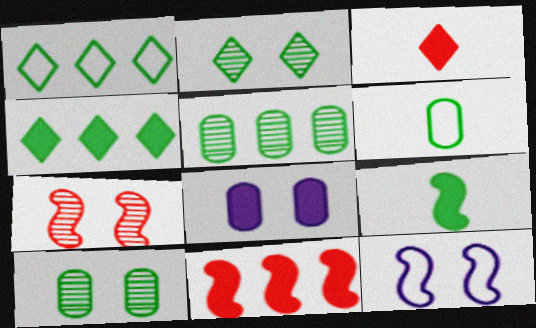[[1, 9, 10], 
[3, 5, 12]]